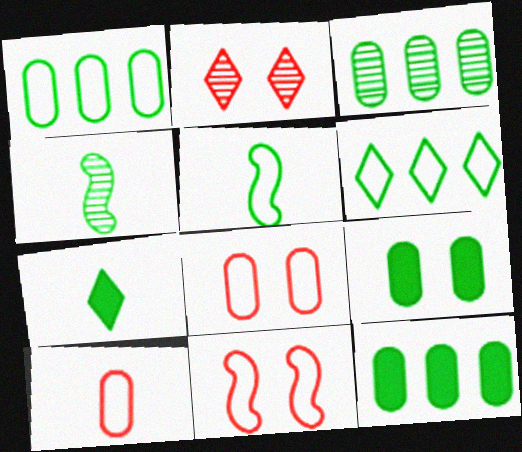[[1, 3, 12], 
[4, 6, 9]]